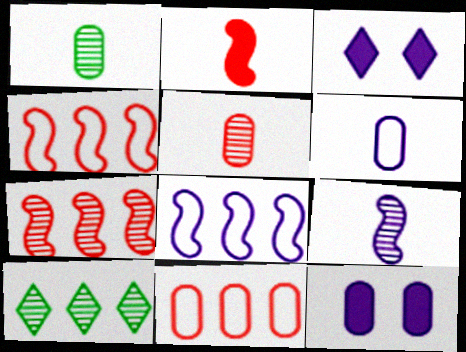[[1, 3, 4], 
[1, 11, 12]]